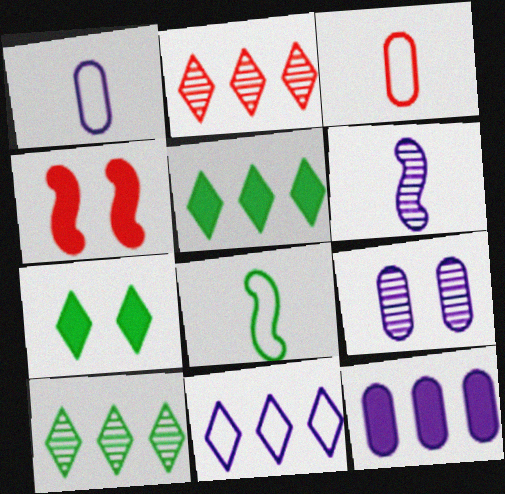[[1, 4, 10], 
[1, 9, 12], 
[2, 3, 4], 
[2, 5, 11]]